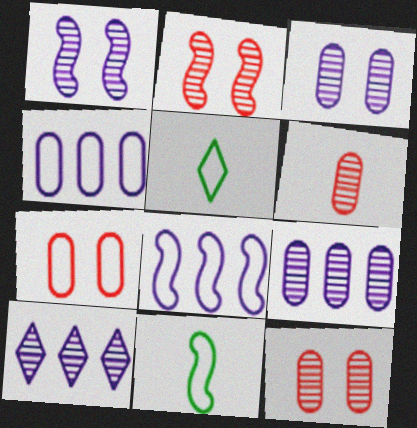[[5, 7, 8]]